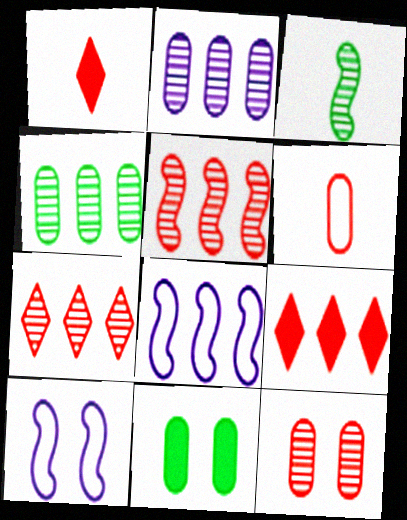[[1, 4, 10], 
[2, 6, 11], 
[4, 8, 9]]